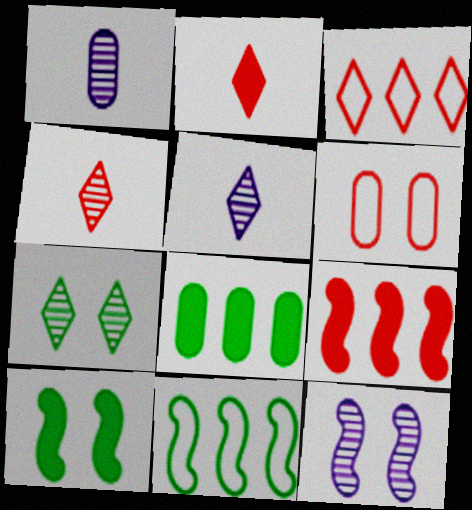[[1, 3, 10], 
[1, 6, 8], 
[4, 6, 9]]